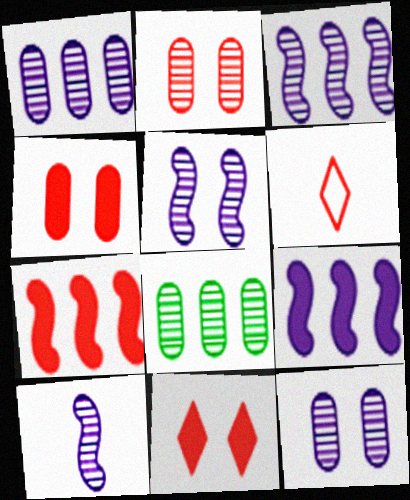[[2, 6, 7], 
[3, 5, 10]]